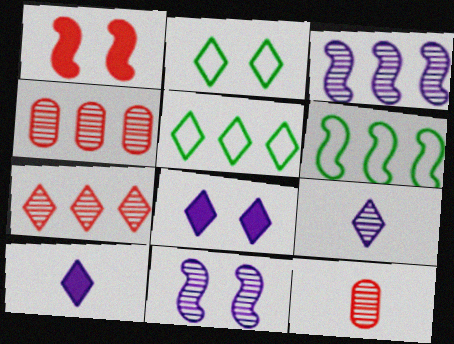[[2, 7, 10], 
[6, 8, 12]]